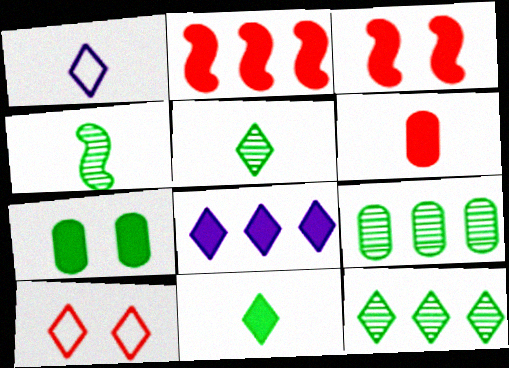[[1, 3, 9], 
[1, 4, 6], 
[5, 8, 10]]